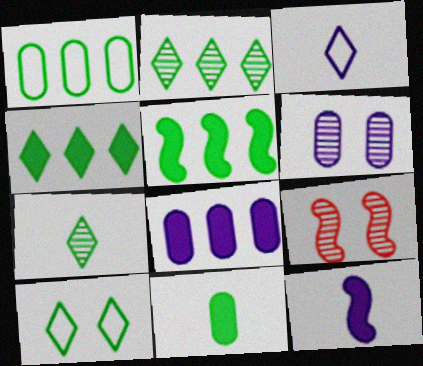[[1, 2, 5], 
[4, 7, 10]]